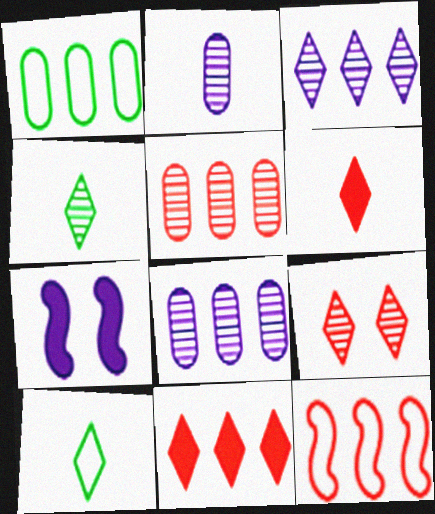[[3, 4, 9], 
[5, 7, 10], 
[5, 11, 12]]